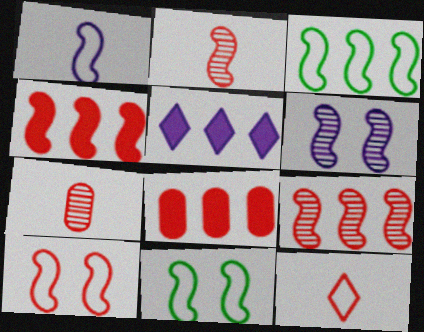[[1, 3, 10], 
[2, 4, 10], 
[5, 7, 11]]